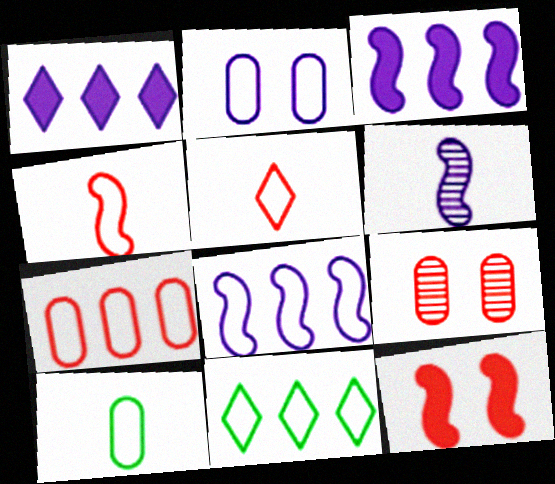[[1, 2, 6], 
[2, 4, 11], 
[2, 7, 10], 
[7, 8, 11]]